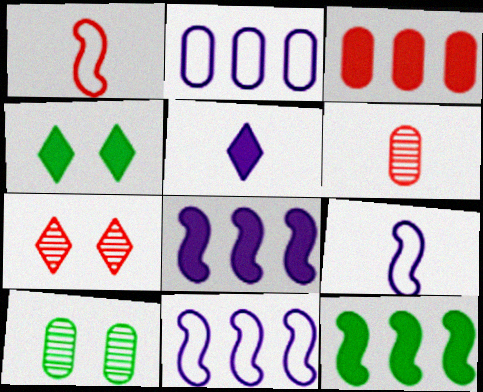[[1, 3, 7], 
[4, 6, 11]]